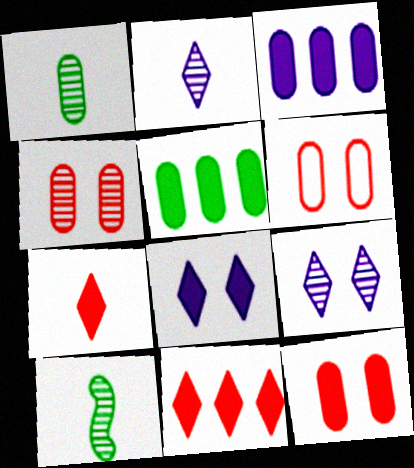[[1, 3, 6], 
[4, 6, 12]]